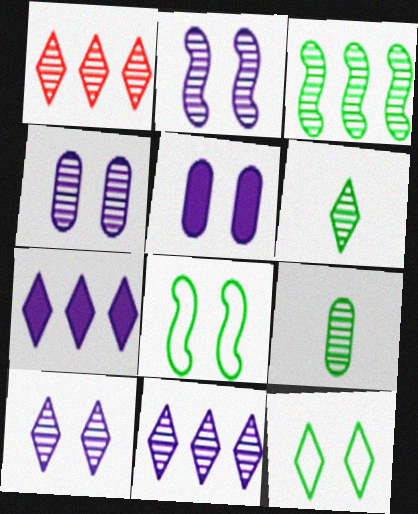[[1, 2, 9], 
[1, 6, 10], 
[2, 4, 10]]